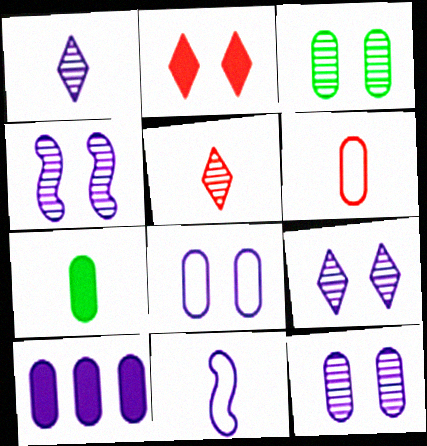[[3, 6, 10], 
[4, 9, 12], 
[5, 7, 11], 
[9, 10, 11]]